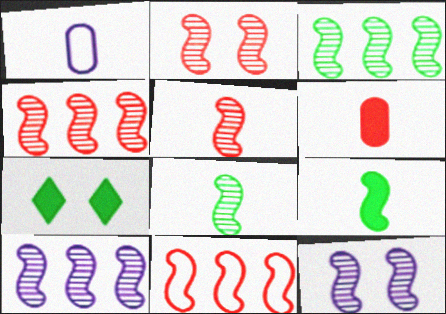[[1, 4, 7], 
[2, 4, 5], 
[2, 8, 10], 
[3, 4, 10], 
[3, 5, 12], 
[4, 8, 12], 
[9, 11, 12]]